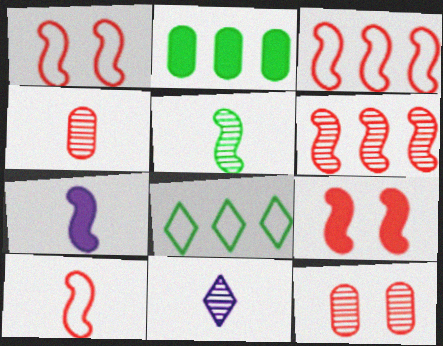[[1, 2, 11], 
[1, 3, 10], 
[4, 5, 11], 
[5, 7, 10], 
[6, 9, 10], 
[7, 8, 12]]